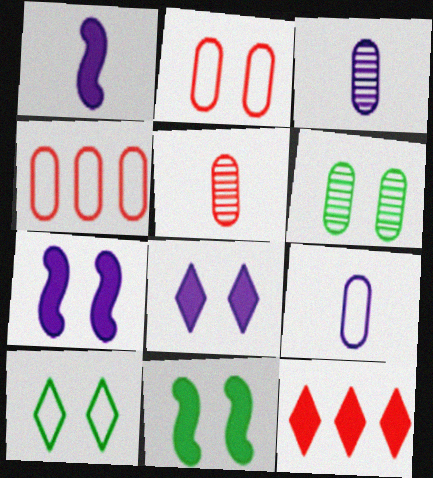[[6, 10, 11]]